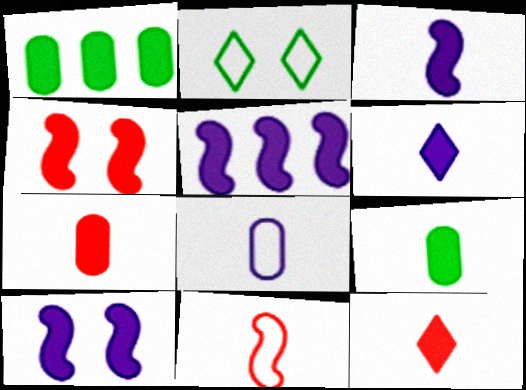[[1, 4, 6], 
[1, 10, 12], 
[3, 5, 10], 
[3, 9, 12]]